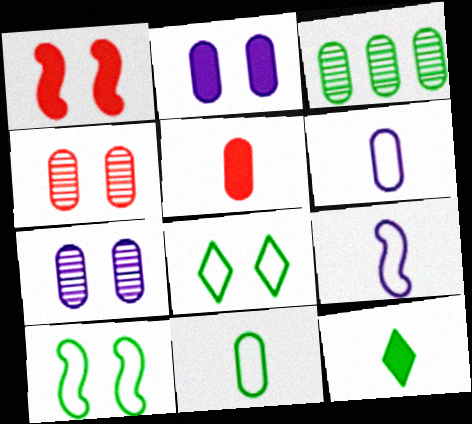[[1, 7, 8], 
[3, 10, 12]]